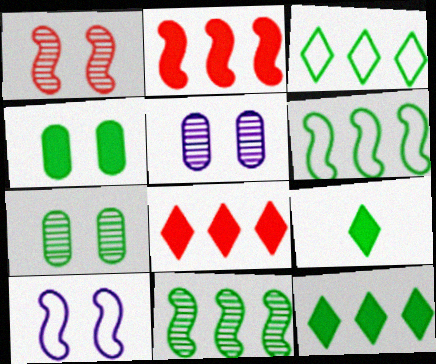[[6, 7, 9]]